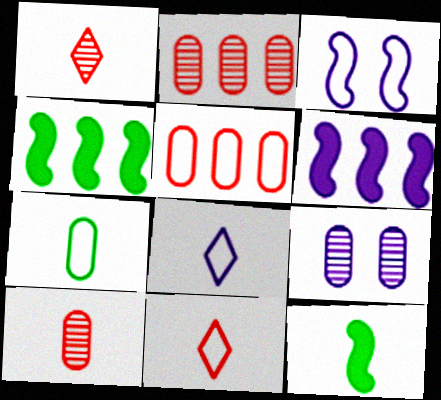[[4, 9, 11], 
[6, 8, 9], 
[8, 10, 12]]